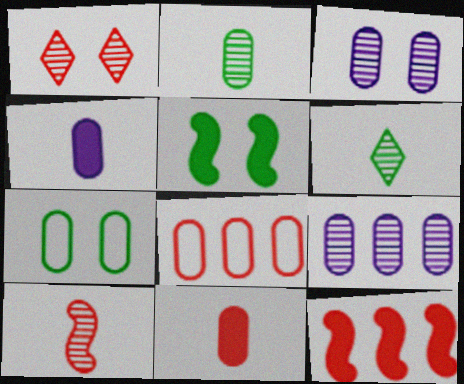[[7, 9, 11]]